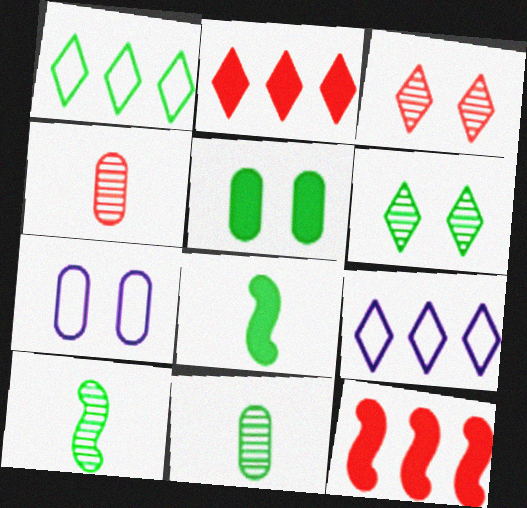[[1, 5, 10], 
[2, 7, 10]]